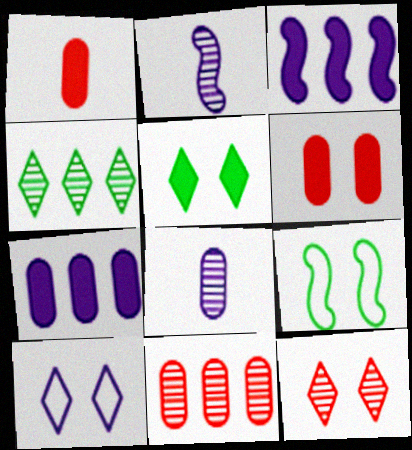[[1, 3, 5], 
[2, 7, 10], 
[3, 8, 10], 
[5, 10, 12]]